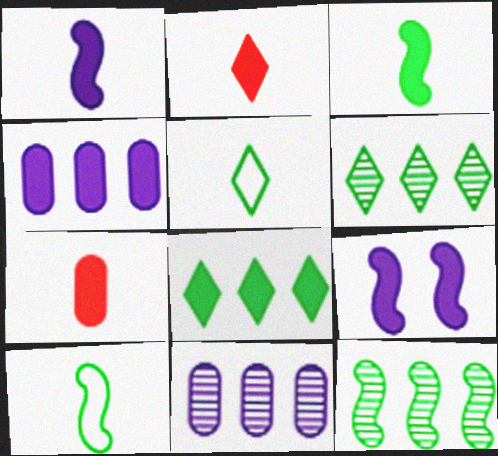[[7, 8, 9]]